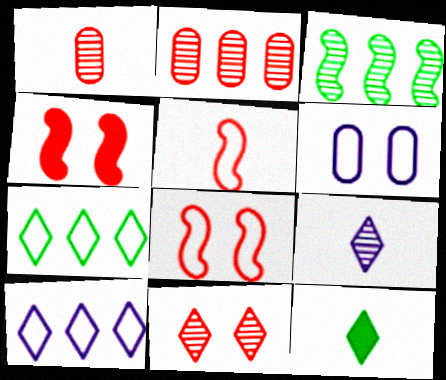[[5, 6, 7], 
[10, 11, 12]]